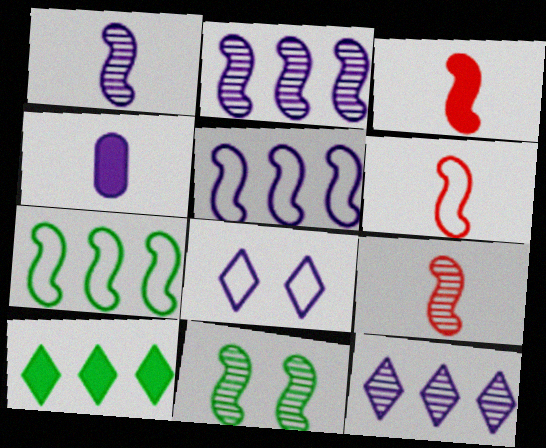[[2, 4, 8], 
[2, 9, 11], 
[3, 5, 11], 
[3, 6, 9]]